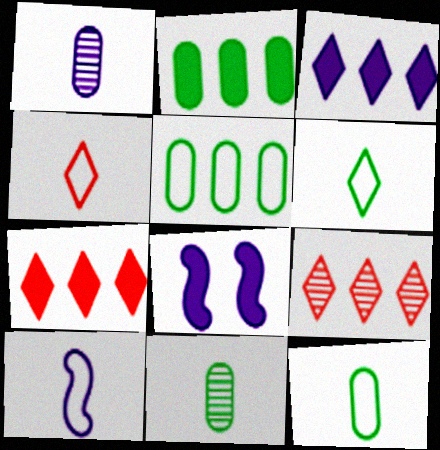[[4, 10, 12], 
[8, 9, 12]]